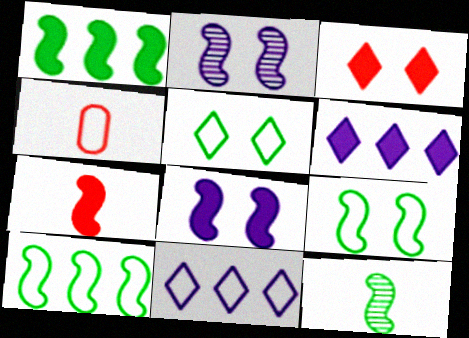[[1, 7, 8], 
[1, 9, 12], 
[2, 7, 10], 
[4, 9, 11]]